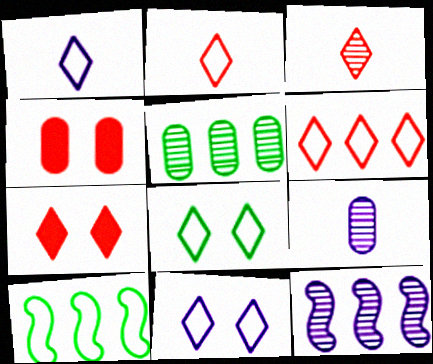[[1, 6, 8], 
[3, 6, 7], 
[7, 9, 10]]